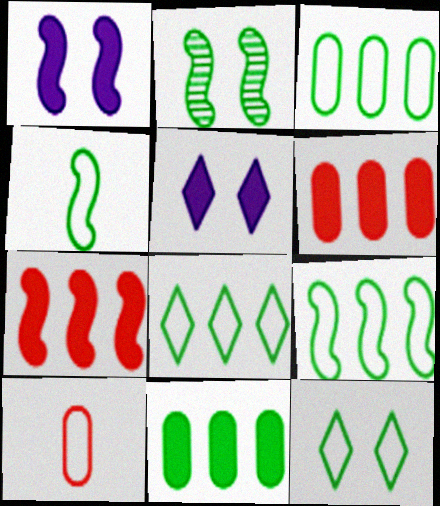[[3, 4, 12], 
[3, 8, 9]]